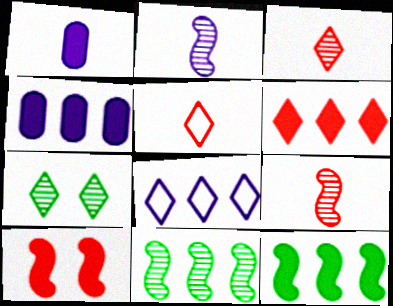[[4, 6, 12]]